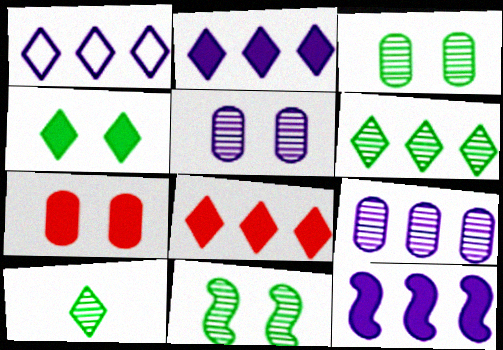[[1, 6, 8], 
[1, 9, 12]]